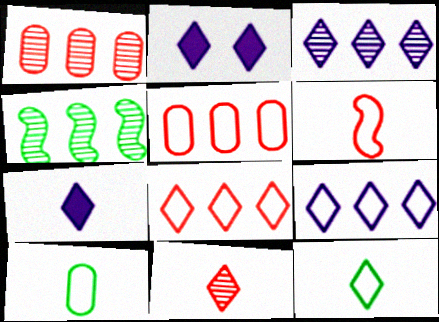[[1, 3, 4], 
[7, 11, 12]]